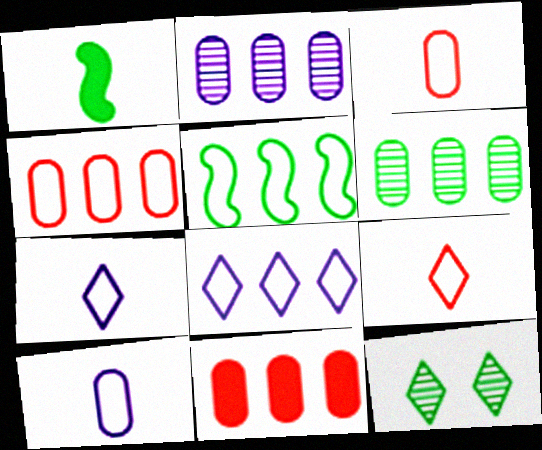[[4, 5, 8]]